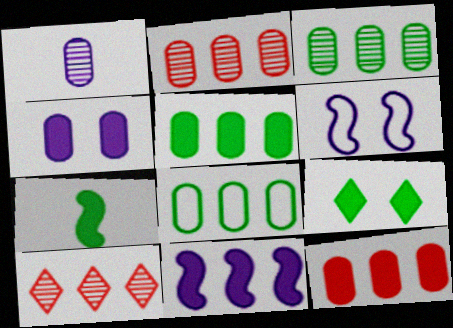[[3, 5, 8], 
[5, 7, 9], 
[8, 10, 11]]